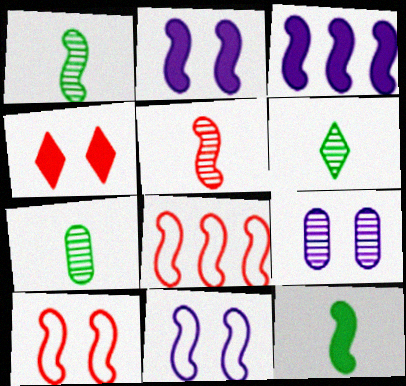[[1, 2, 8], 
[1, 3, 10], 
[1, 6, 7]]